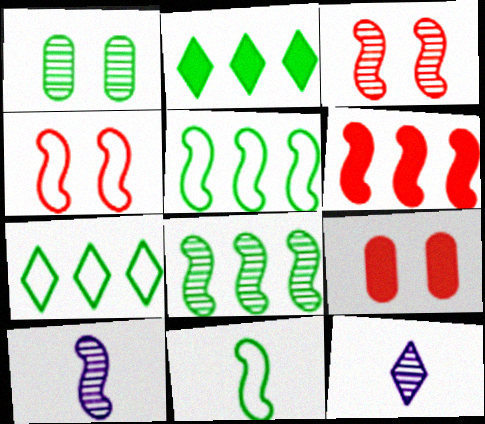[[1, 2, 11], 
[3, 8, 10], 
[5, 9, 12], 
[7, 9, 10]]